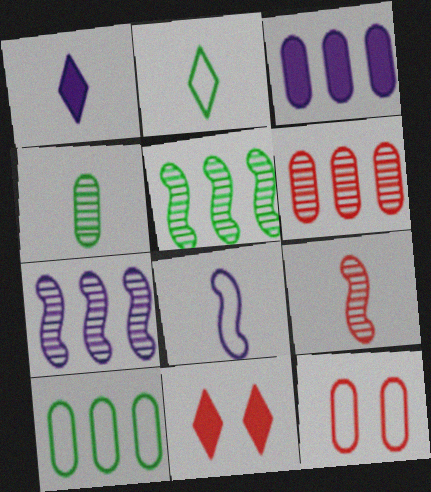[[1, 5, 12], 
[3, 4, 12], 
[3, 6, 10]]